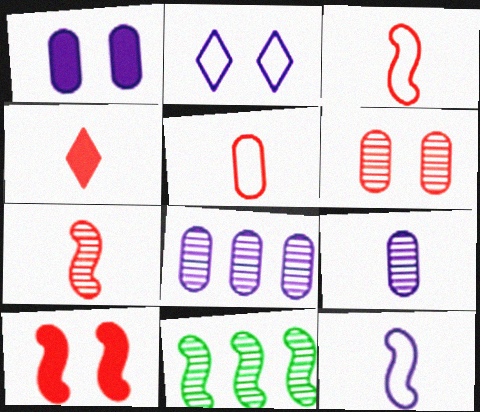[[4, 5, 7], 
[10, 11, 12]]